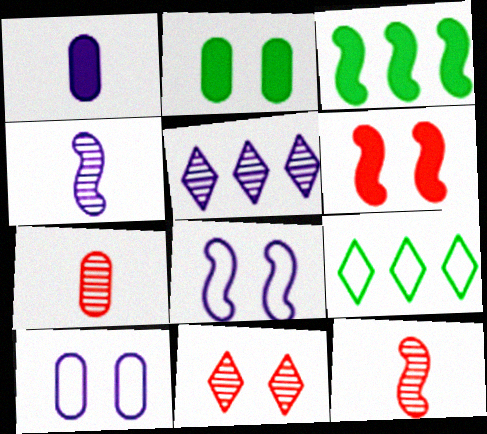[[1, 5, 8], 
[2, 8, 11], 
[3, 8, 12]]